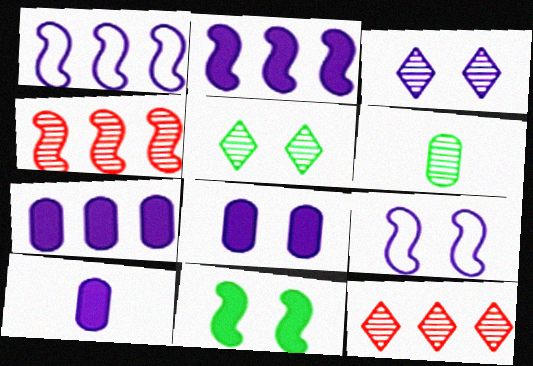[[1, 3, 10], 
[3, 4, 6], 
[3, 8, 9], 
[7, 8, 10]]